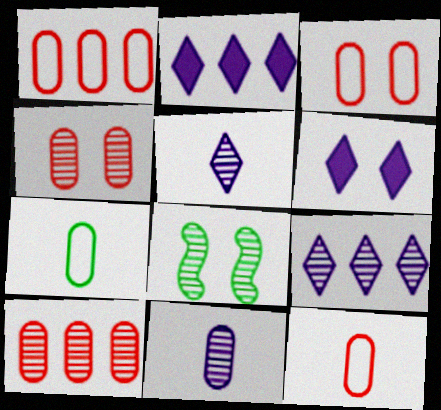[[1, 3, 12], 
[2, 8, 12], 
[3, 6, 8], 
[5, 8, 10]]